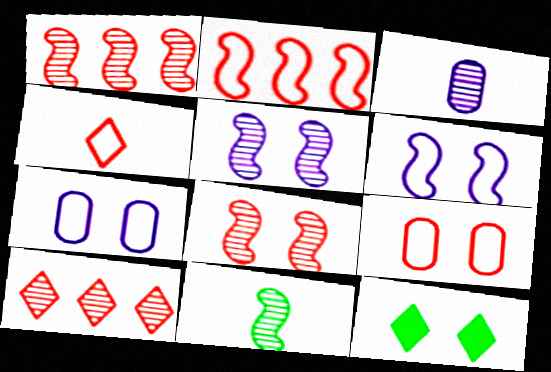[[1, 5, 11], 
[2, 3, 12], 
[2, 4, 9], 
[5, 9, 12], 
[7, 8, 12]]